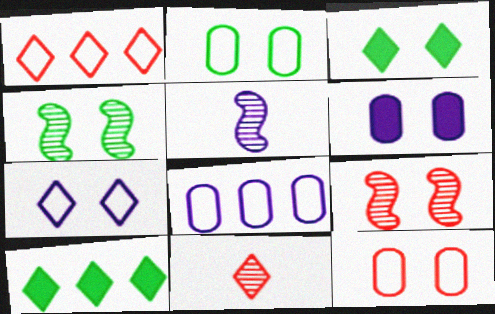[[2, 3, 4], 
[5, 10, 12], 
[7, 10, 11]]